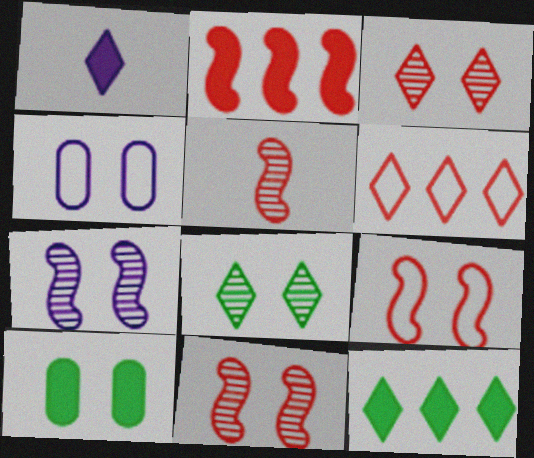[[1, 2, 10], 
[1, 6, 8], 
[2, 5, 9], 
[4, 5, 12]]